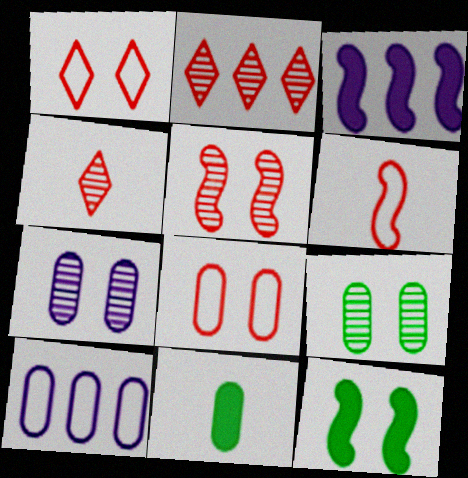[[1, 7, 12], 
[4, 10, 12]]